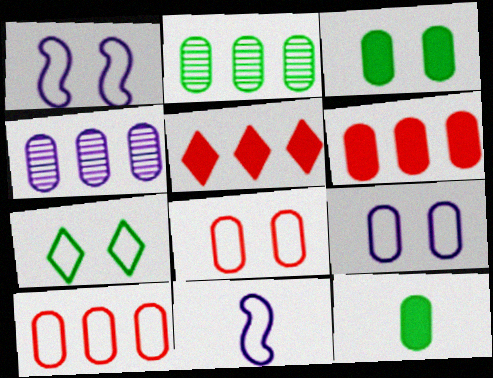[[1, 7, 8], 
[4, 8, 12], 
[7, 10, 11]]